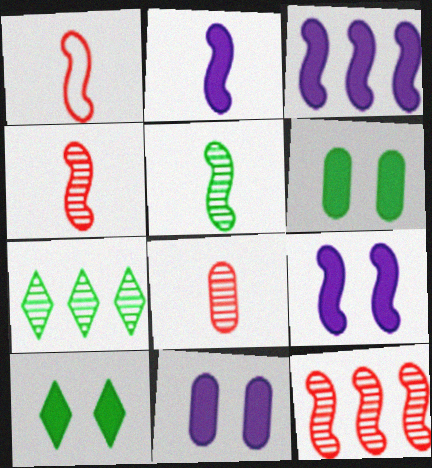[[1, 2, 5], 
[1, 7, 11], 
[2, 3, 9]]